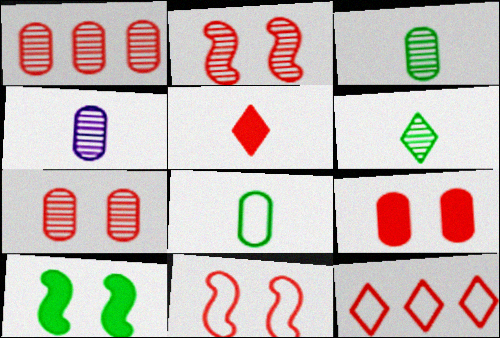[[1, 5, 11], 
[4, 10, 12]]